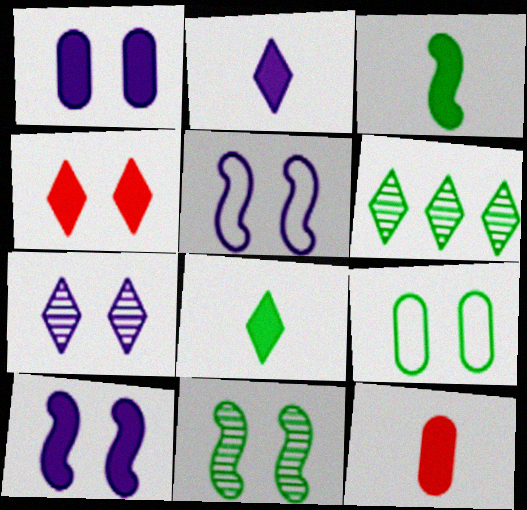[[1, 5, 7], 
[2, 3, 12], 
[3, 6, 9], 
[5, 6, 12]]